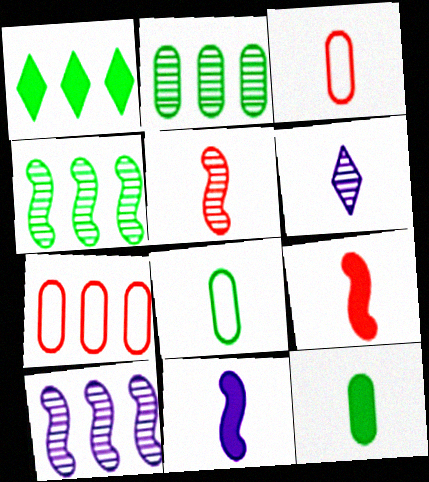[[1, 7, 10], 
[6, 8, 9]]